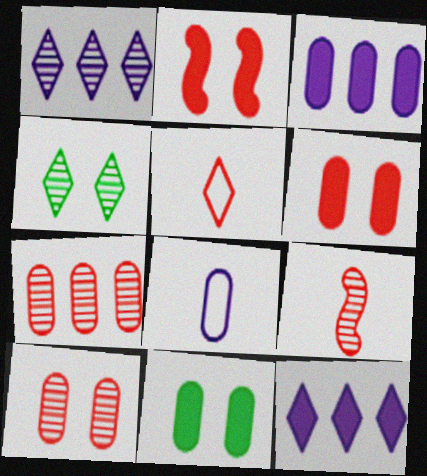[[2, 5, 7], 
[4, 5, 12], 
[7, 8, 11]]